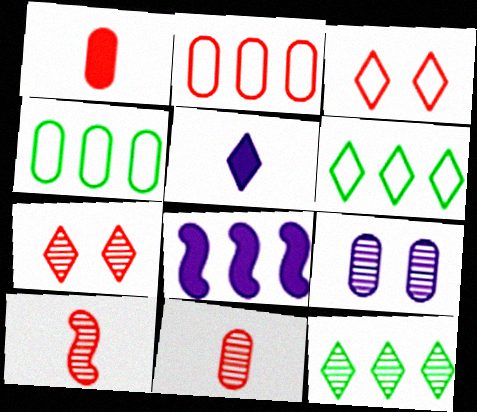[[1, 4, 9], 
[2, 8, 12], 
[3, 5, 12], 
[5, 6, 7], 
[9, 10, 12]]